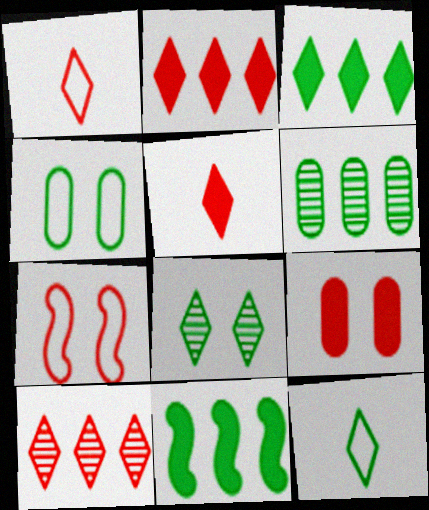[[3, 8, 12]]